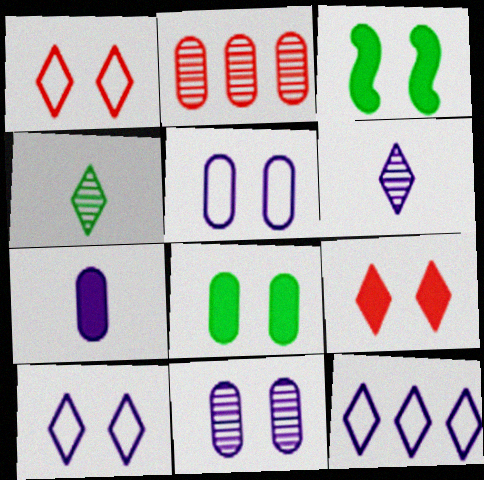[[1, 3, 11], 
[4, 9, 12]]